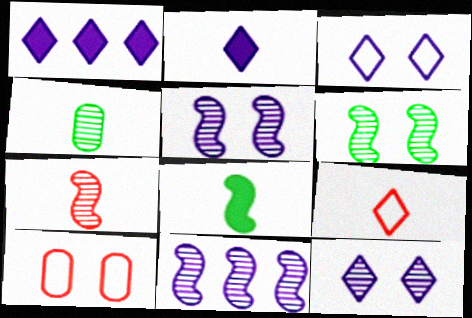[[6, 7, 11]]